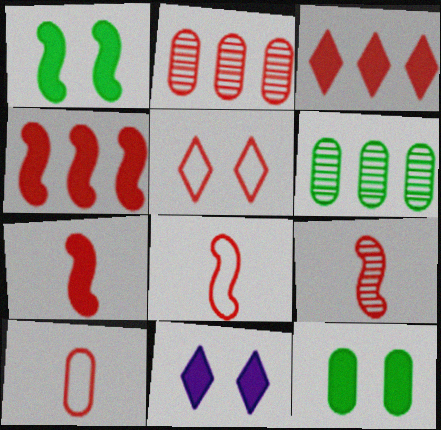[[2, 5, 7], 
[6, 8, 11], 
[7, 8, 9]]